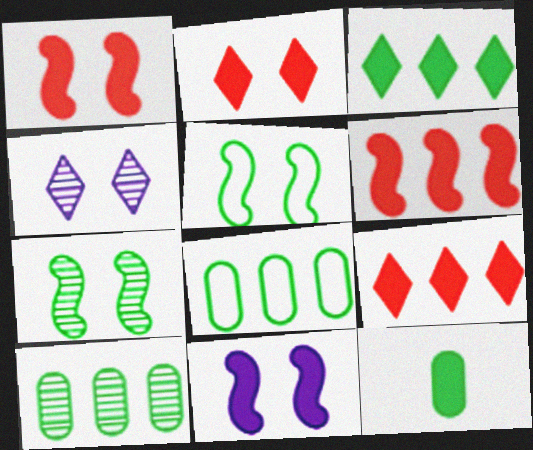[[9, 11, 12]]